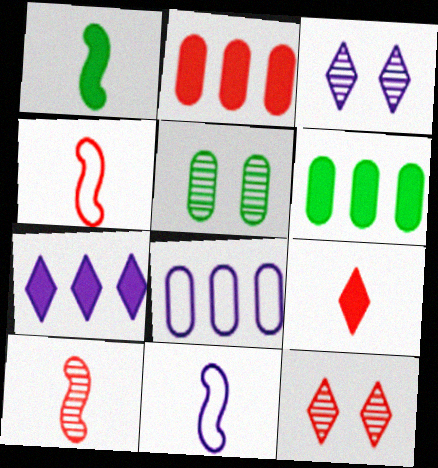[[1, 8, 12], 
[1, 10, 11], 
[2, 4, 12], 
[3, 4, 6], 
[4, 5, 7], 
[6, 11, 12]]